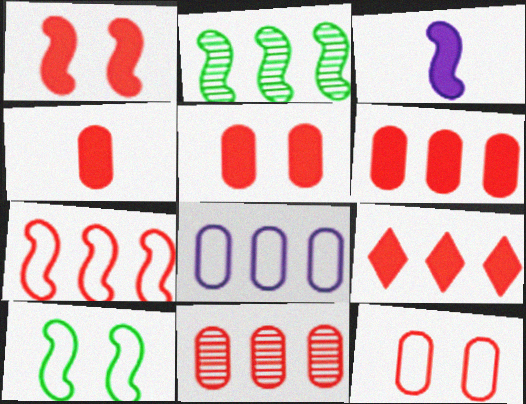[[1, 4, 9], 
[2, 8, 9], 
[4, 5, 6], 
[4, 11, 12], 
[7, 9, 11]]